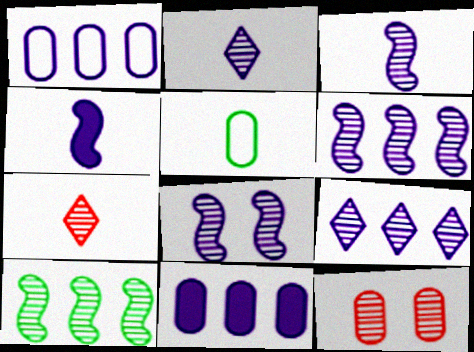[[2, 10, 12], 
[3, 6, 8], 
[4, 5, 7], 
[5, 11, 12]]